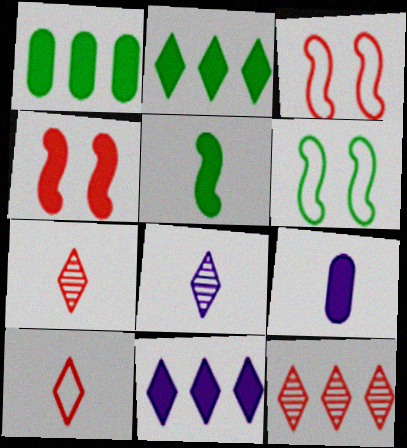[[1, 3, 8], 
[2, 4, 9], 
[6, 9, 12]]